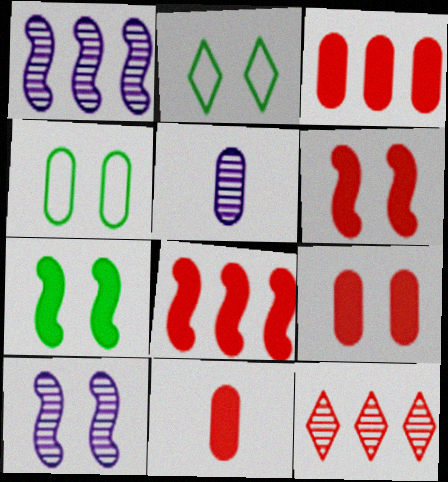[[1, 2, 11], 
[2, 5, 8], 
[2, 9, 10], 
[3, 4, 5], 
[3, 9, 11]]